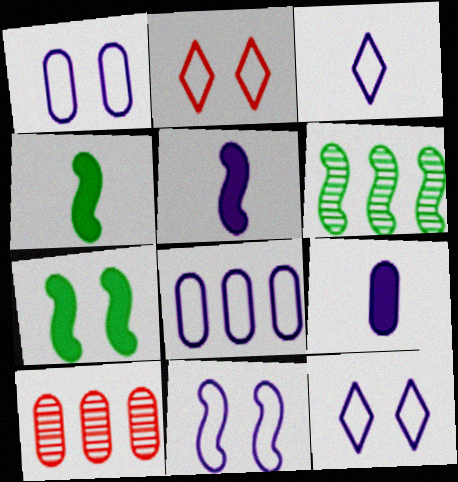[[1, 11, 12], 
[2, 6, 9], 
[3, 7, 10], 
[3, 8, 11], 
[4, 10, 12]]